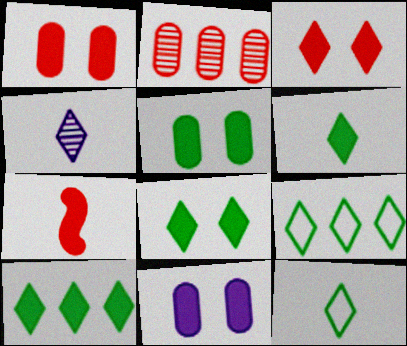[[1, 5, 11], 
[3, 4, 9], 
[6, 8, 10], 
[7, 10, 11]]